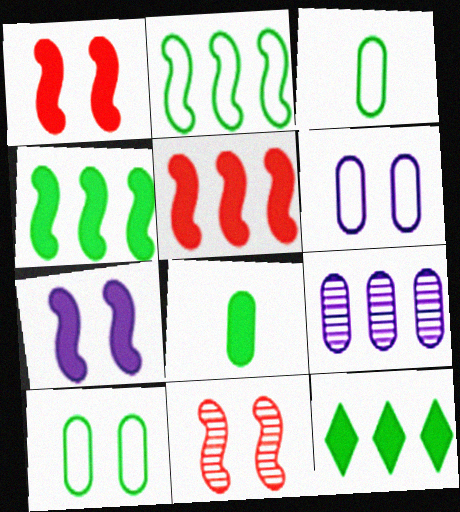[]